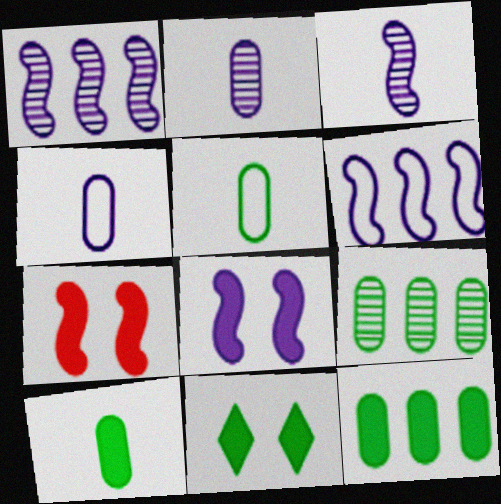[[3, 6, 8]]